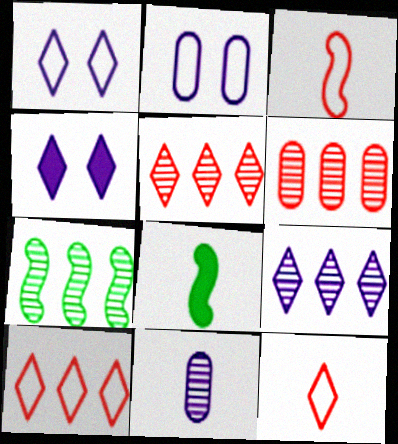[[1, 6, 8], 
[2, 5, 8], 
[6, 7, 9], 
[8, 11, 12]]